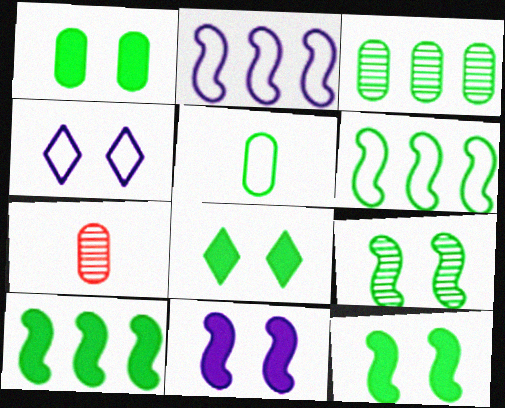[[1, 3, 5], 
[1, 8, 12], 
[2, 7, 8], 
[4, 7, 10]]